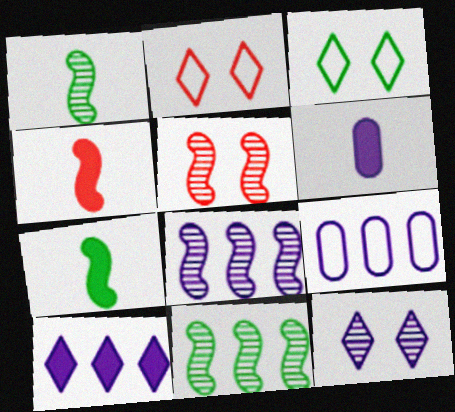[[1, 5, 8], 
[2, 6, 11], 
[8, 9, 10]]